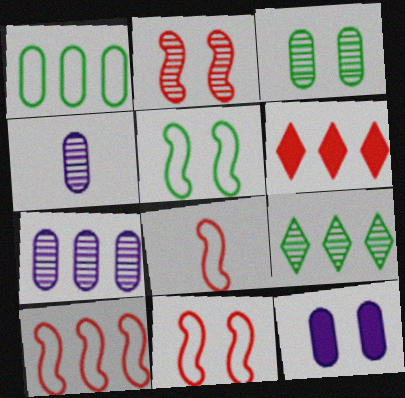[[2, 4, 9], 
[4, 5, 6], 
[8, 9, 12], 
[8, 10, 11]]